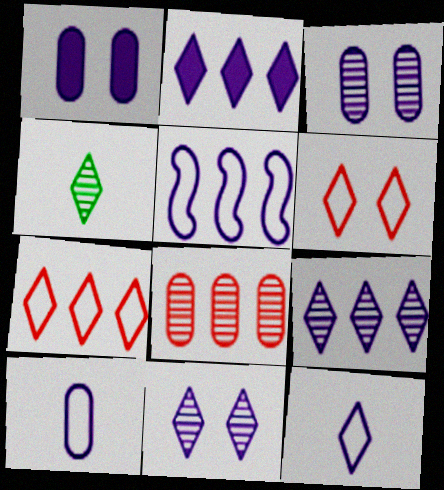[[2, 4, 6], 
[2, 11, 12]]